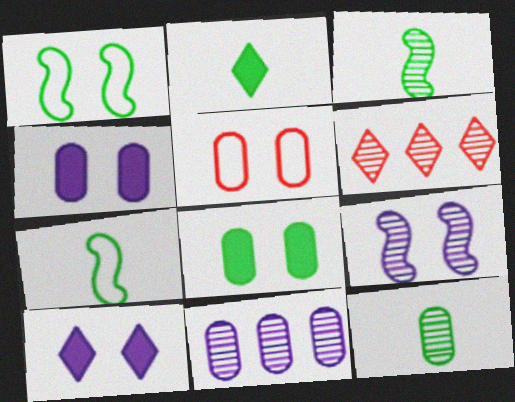[[2, 7, 12], 
[4, 6, 7], 
[6, 9, 12]]